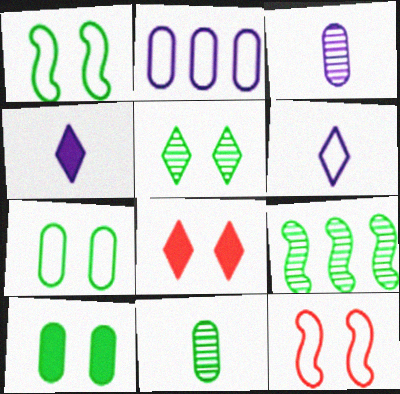[[1, 5, 10], 
[5, 9, 11]]